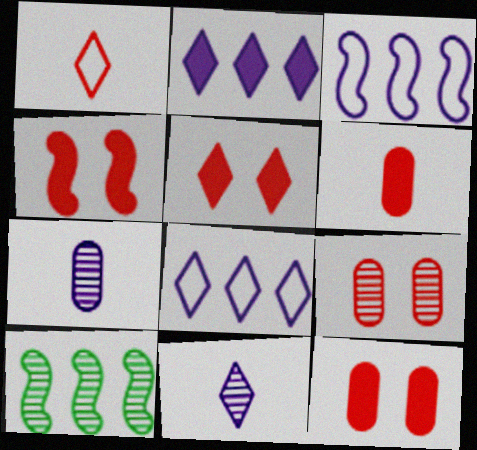[[4, 5, 12], 
[9, 10, 11]]